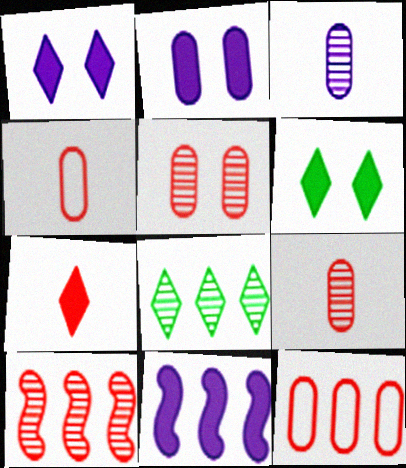[[8, 11, 12]]